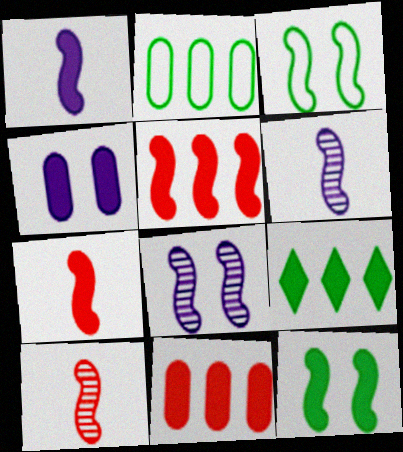[[1, 5, 12], 
[3, 5, 6], 
[4, 7, 9]]